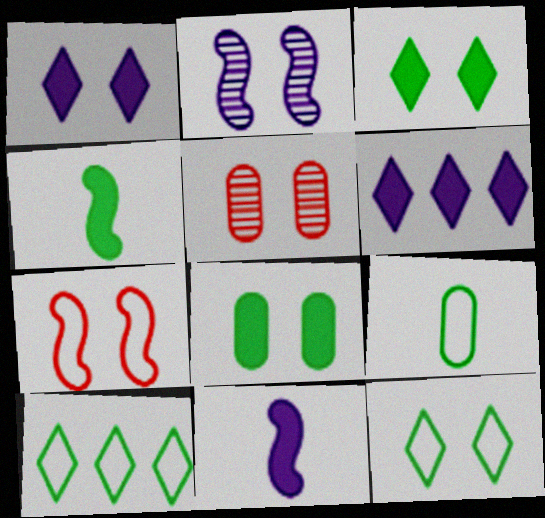[[5, 10, 11]]